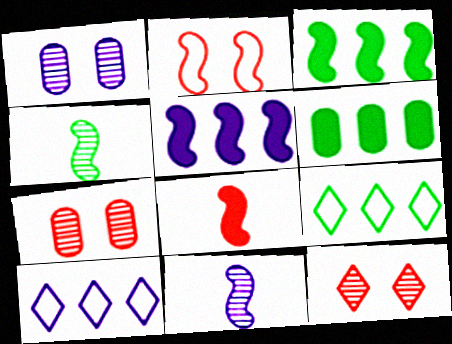[[1, 8, 9], 
[2, 3, 11], 
[2, 4, 5]]